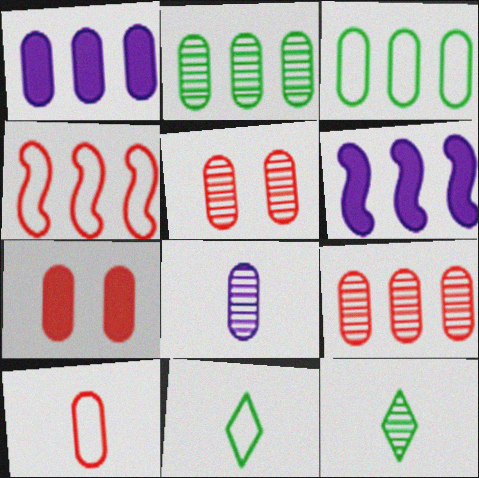[[1, 3, 9], 
[2, 5, 8], 
[3, 7, 8], 
[5, 6, 11], 
[7, 9, 10]]